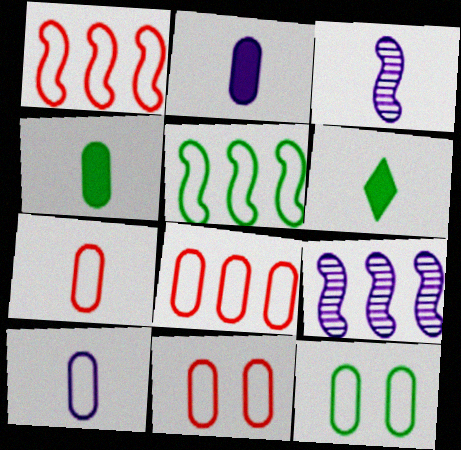[[3, 6, 7], 
[6, 9, 11], 
[7, 8, 11], 
[8, 10, 12]]